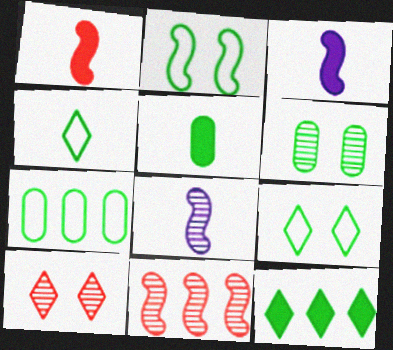[[2, 3, 11], 
[2, 4, 7], 
[3, 7, 10], 
[5, 6, 7]]